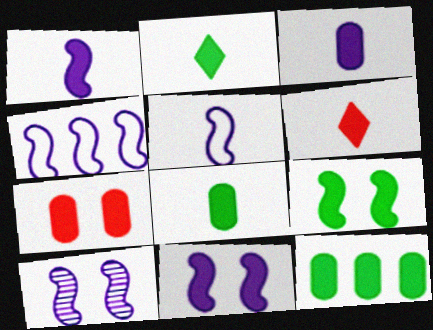[[1, 4, 10], 
[1, 6, 8], 
[2, 9, 12], 
[3, 7, 12], 
[6, 11, 12]]